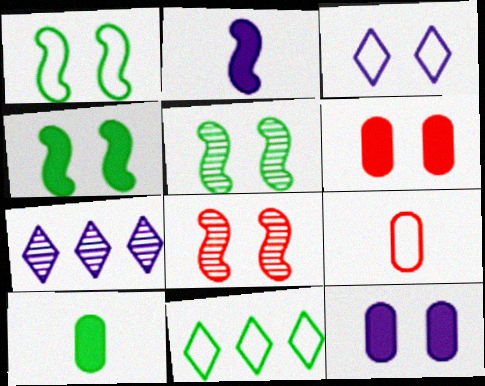[[1, 4, 5], 
[3, 5, 6], 
[4, 7, 9], 
[5, 10, 11]]